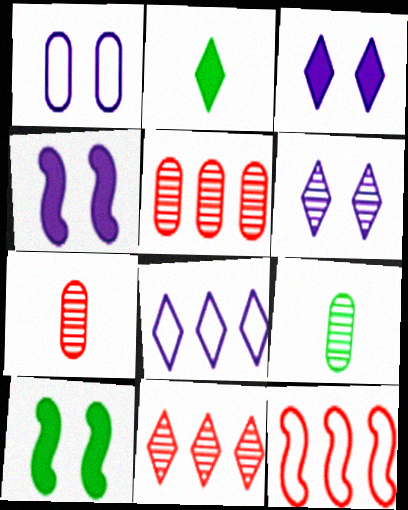[[1, 4, 6], 
[3, 9, 12], 
[7, 8, 10]]